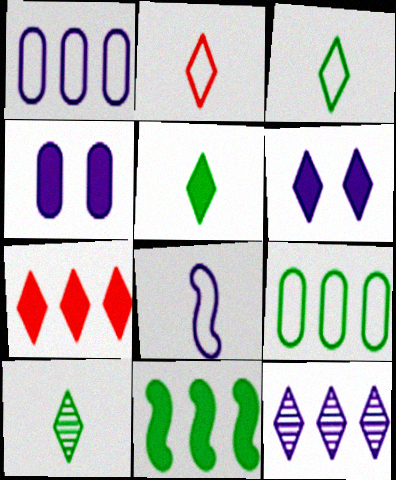[[3, 5, 10], 
[4, 8, 12], 
[5, 6, 7]]